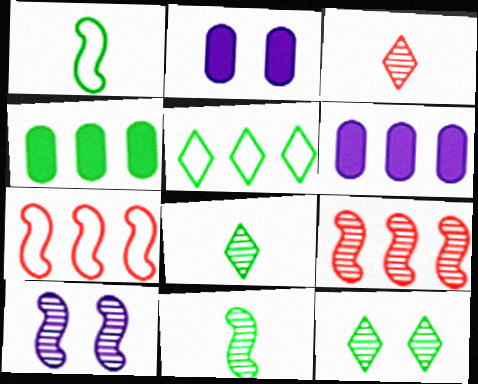[[1, 4, 12], 
[2, 7, 8], 
[5, 6, 9], 
[9, 10, 11]]